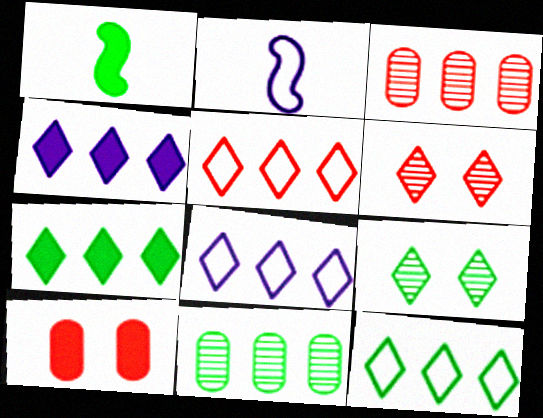[[1, 4, 10], 
[5, 8, 12]]